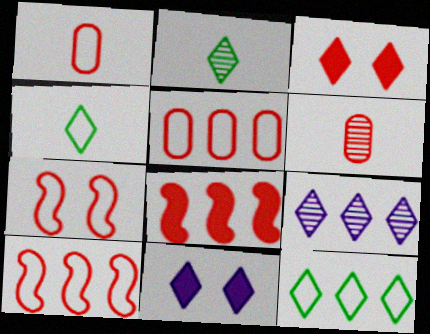[[3, 4, 9], 
[3, 6, 10]]